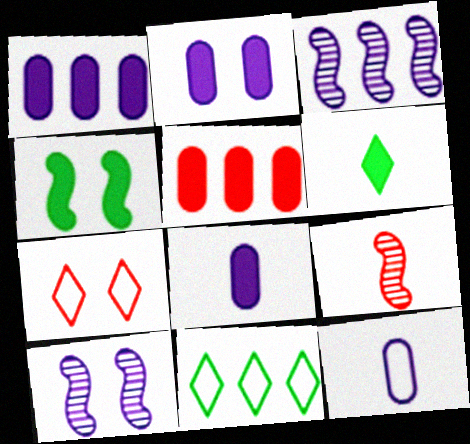[[1, 2, 8], 
[2, 9, 11], 
[3, 5, 11], 
[5, 7, 9], 
[6, 9, 12]]